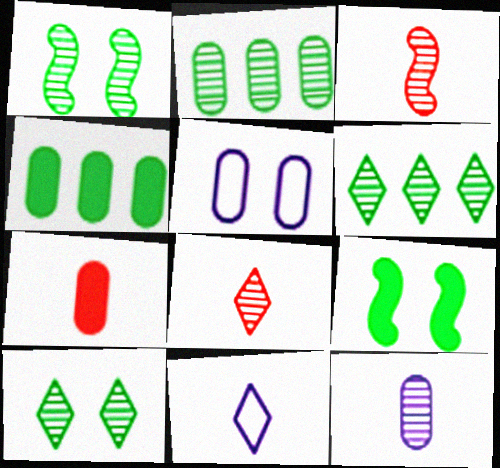[[2, 5, 7]]